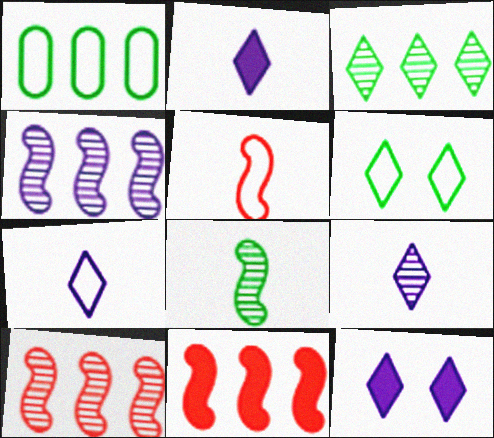[[2, 7, 9]]